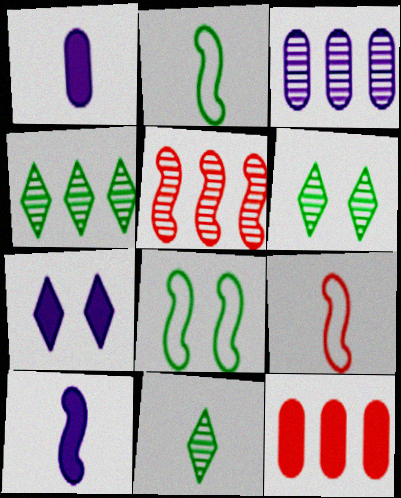[[1, 9, 11], 
[3, 4, 5], 
[4, 6, 11], 
[5, 8, 10]]